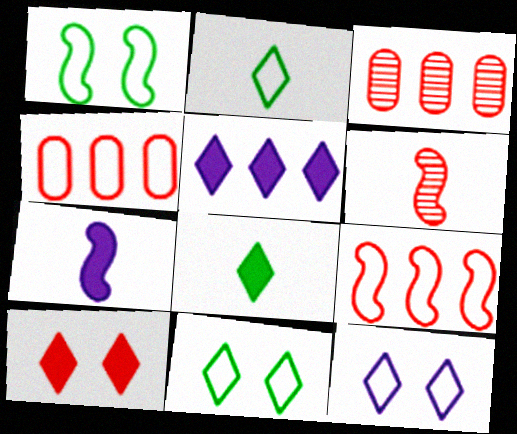[[3, 7, 11], 
[4, 6, 10], 
[5, 8, 10]]